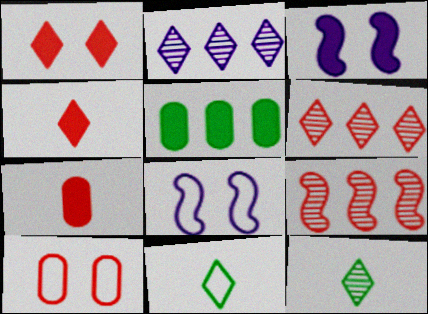[[1, 2, 11], 
[3, 4, 5], 
[4, 9, 10]]